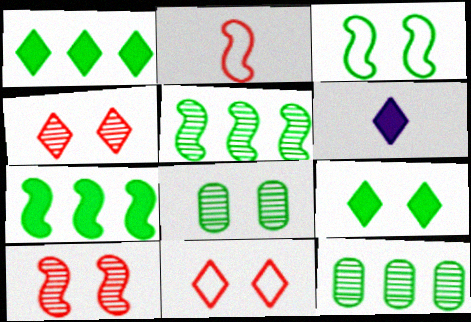[[3, 8, 9]]